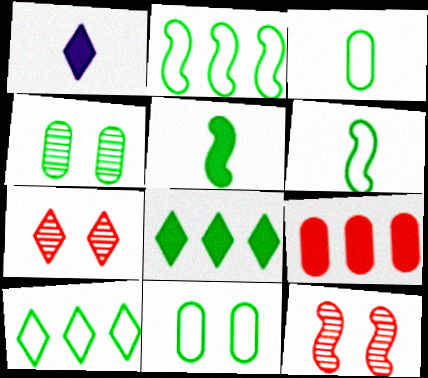[[1, 7, 10], 
[4, 5, 10], 
[4, 6, 8], 
[6, 10, 11]]